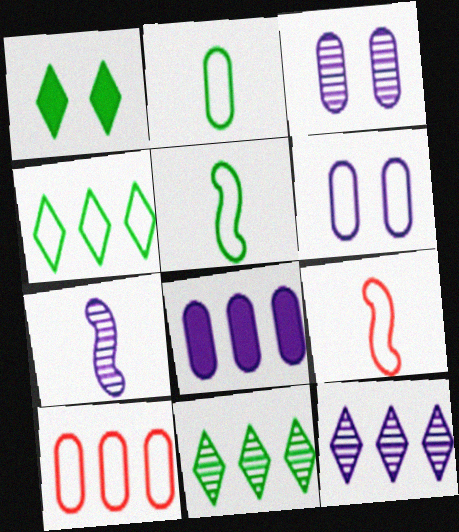[[1, 7, 10], 
[2, 6, 10], 
[3, 7, 12], 
[4, 6, 9]]